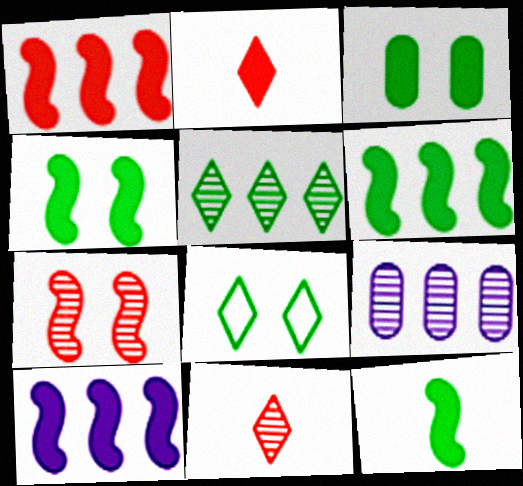[[1, 6, 10], 
[2, 3, 10], 
[4, 6, 12]]